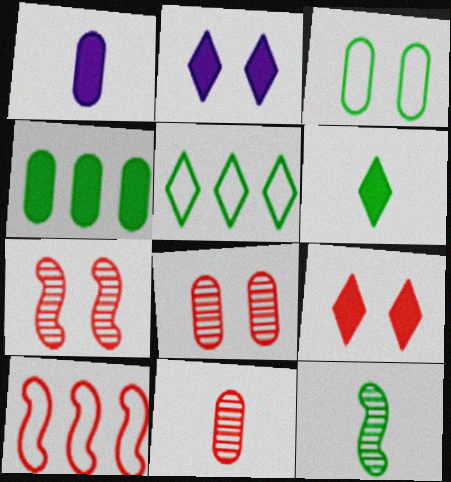[[1, 5, 7], 
[2, 3, 7], 
[9, 10, 11]]